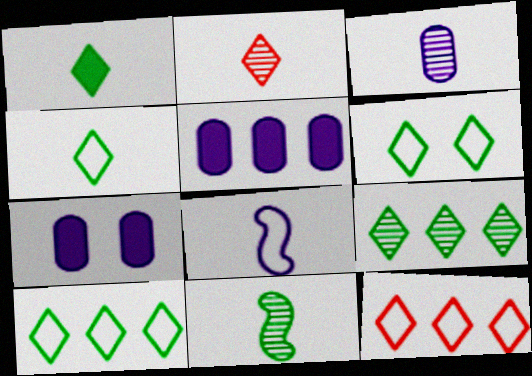[[1, 6, 9], 
[2, 3, 11], 
[4, 6, 10], 
[7, 11, 12]]